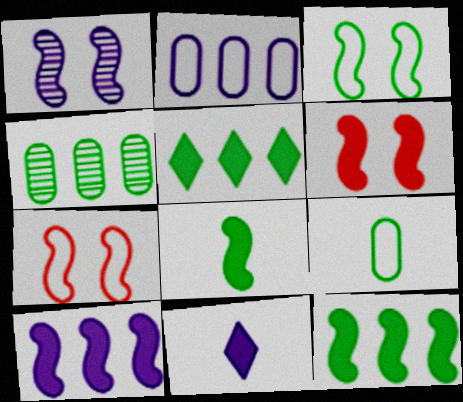[[1, 2, 11], 
[1, 3, 6], 
[4, 7, 11], 
[6, 8, 10]]